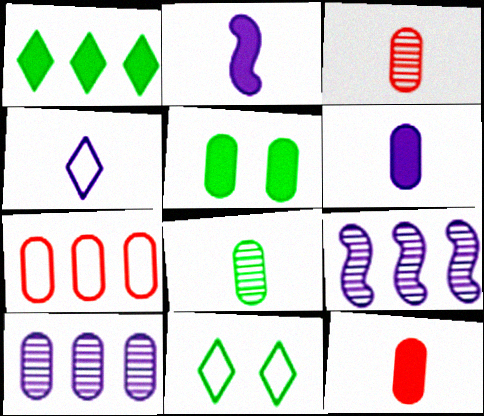[[1, 7, 9], 
[9, 11, 12]]